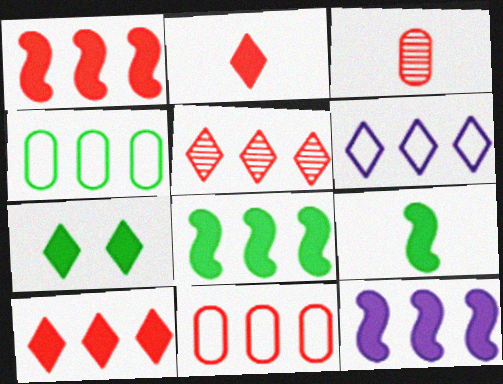[[1, 5, 11], 
[1, 8, 12], 
[4, 5, 12]]